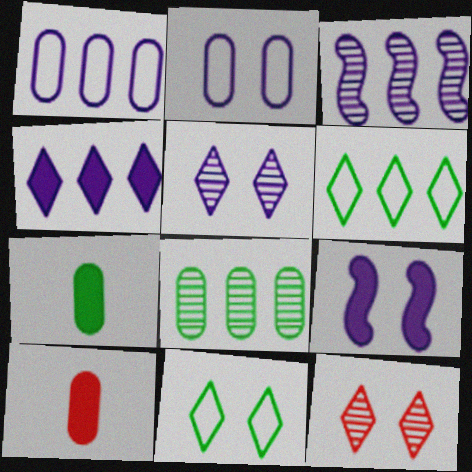[[1, 3, 4], 
[2, 5, 9], 
[2, 8, 10], 
[3, 10, 11]]